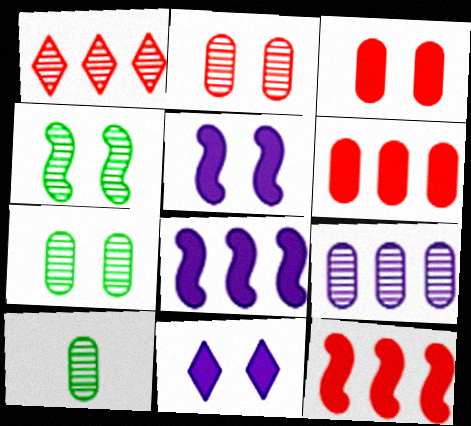[[2, 9, 10]]